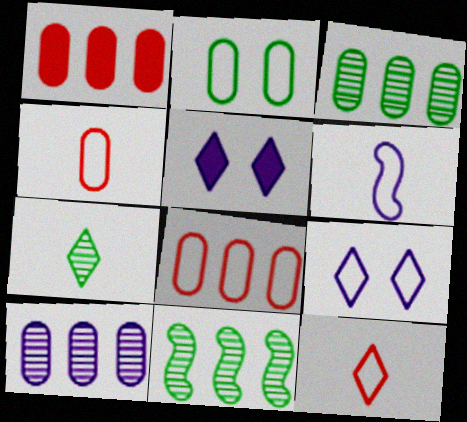[[4, 5, 11], 
[5, 6, 10]]